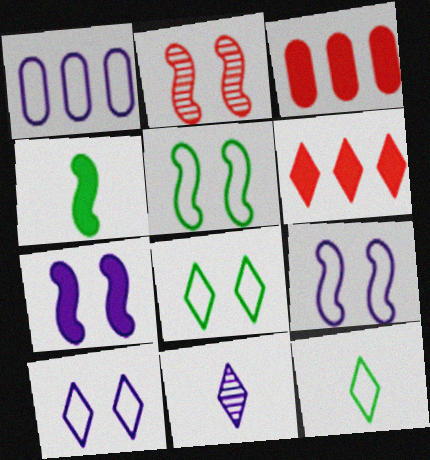[[1, 7, 11], 
[2, 5, 7], 
[3, 5, 11], 
[6, 8, 11]]